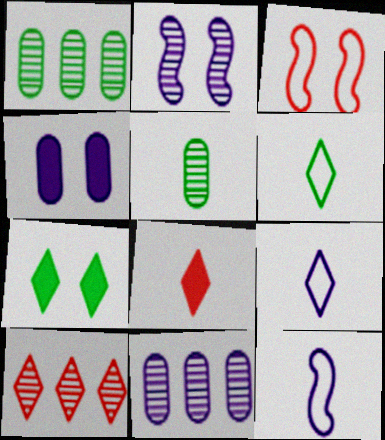[[2, 5, 10], 
[5, 8, 12], 
[7, 9, 10]]